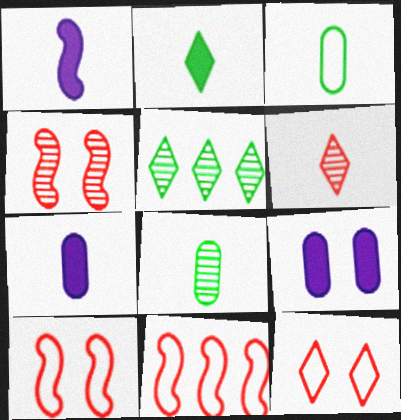[[1, 3, 6], 
[5, 7, 10]]